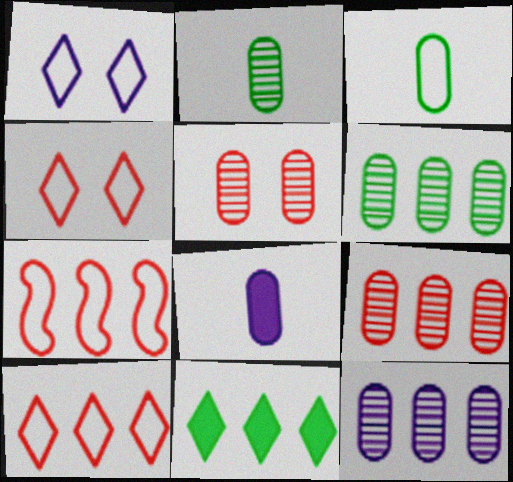[[1, 3, 7], 
[2, 5, 12], 
[6, 9, 12], 
[7, 11, 12]]